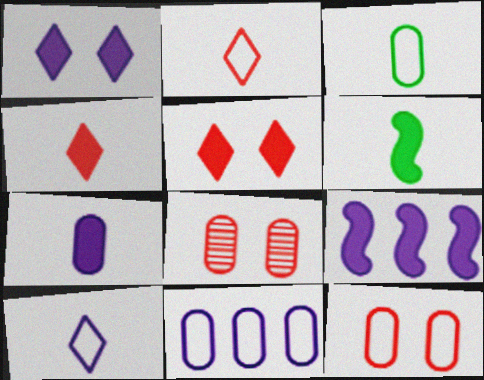[[1, 7, 9], 
[3, 11, 12], 
[4, 6, 7]]